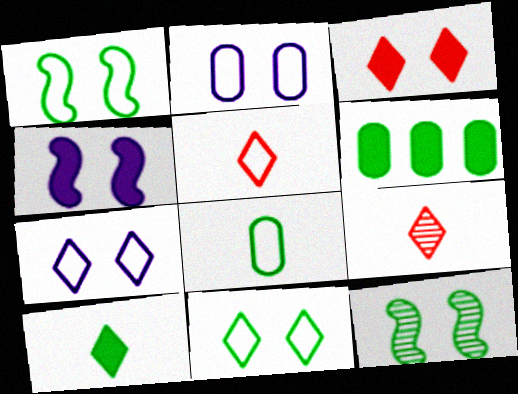[[2, 3, 12]]